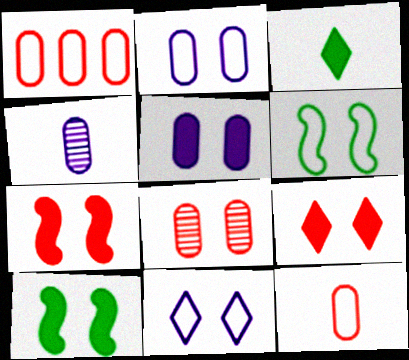[[5, 9, 10], 
[8, 10, 11]]